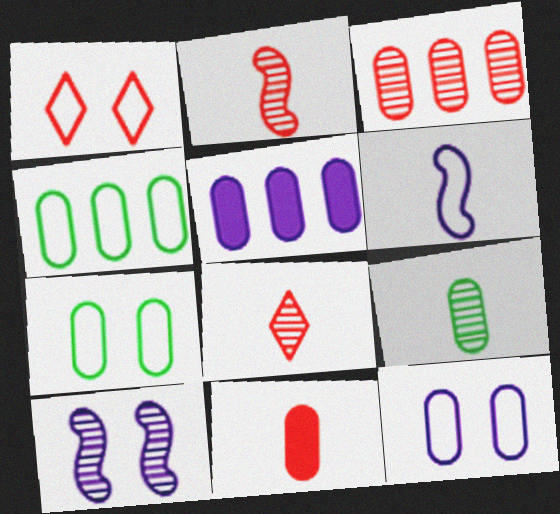[[1, 4, 6], 
[3, 4, 5]]